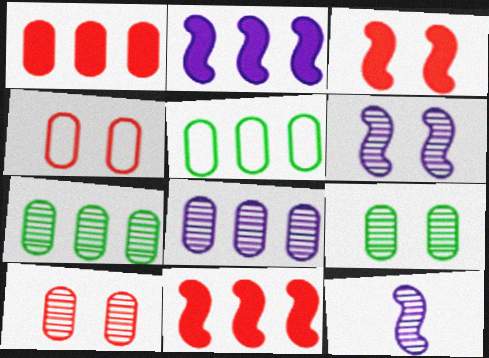[[1, 5, 8]]